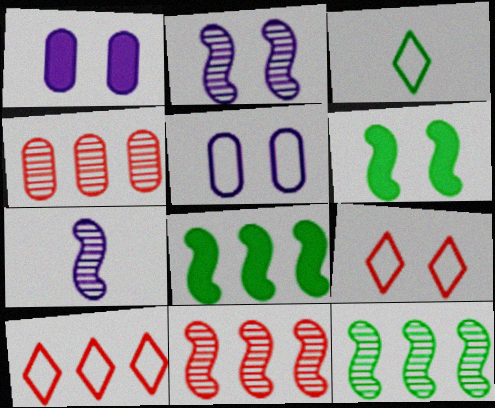[[1, 3, 11]]